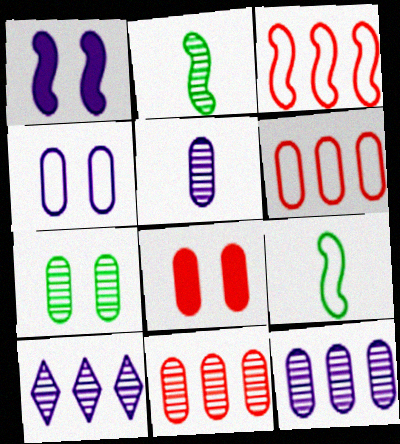[[1, 2, 3], 
[4, 7, 8], 
[5, 7, 11], 
[8, 9, 10]]